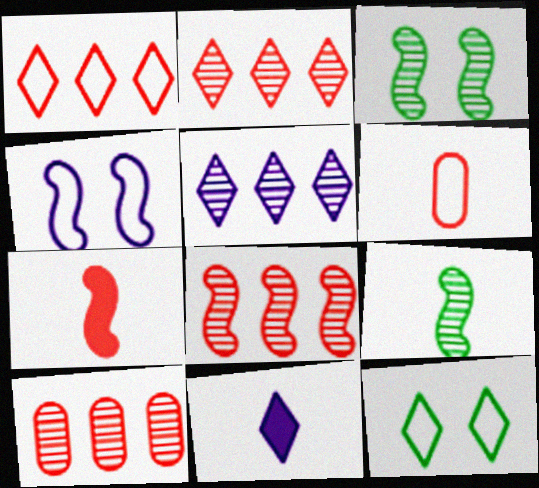[[2, 8, 10], 
[2, 11, 12], 
[6, 9, 11]]